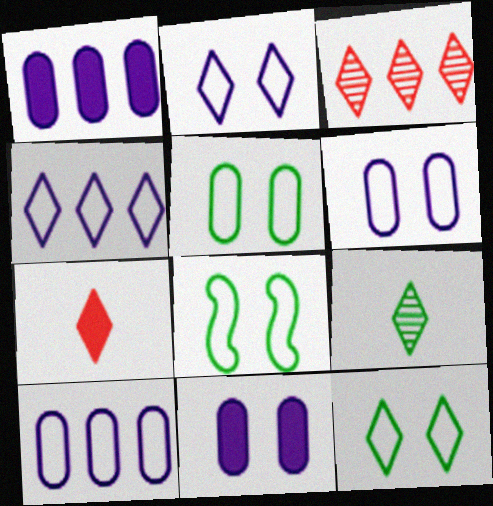[[5, 8, 12]]